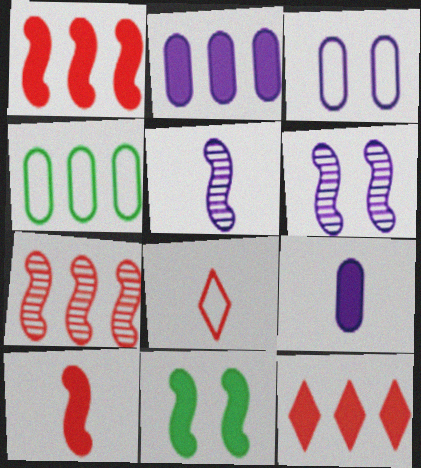[[9, 11, 12]]